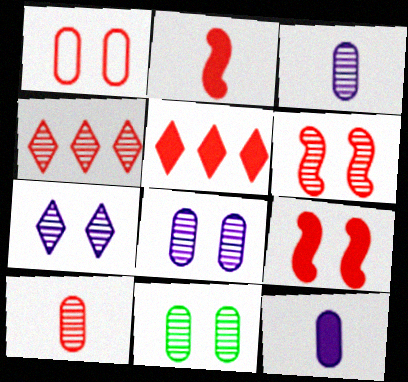[[1, 2, 4], 
[4, 6, 10], 
[6, 7, 11]]